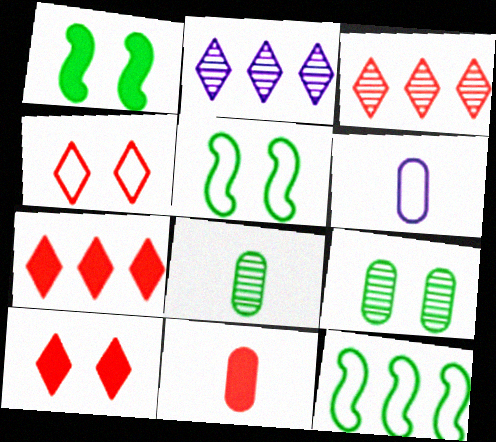[[1, 3, 6], 
[2, 5, 11], 
[4, 6, 12], 
[6, 8, 11]]